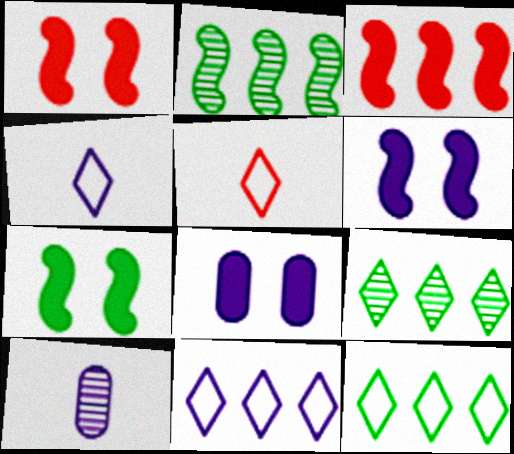[[1, 6, 7], 
[1, 10, 12], 
[2, 5, 8], 
[6, 10, 11]]